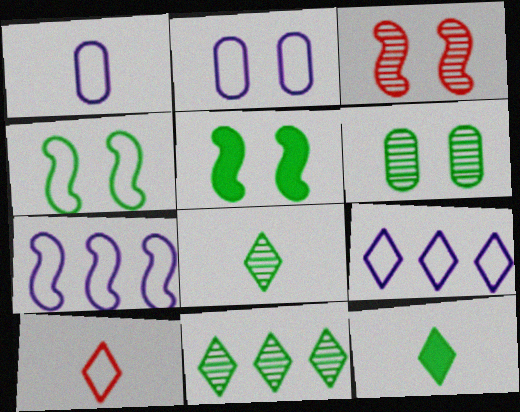[]